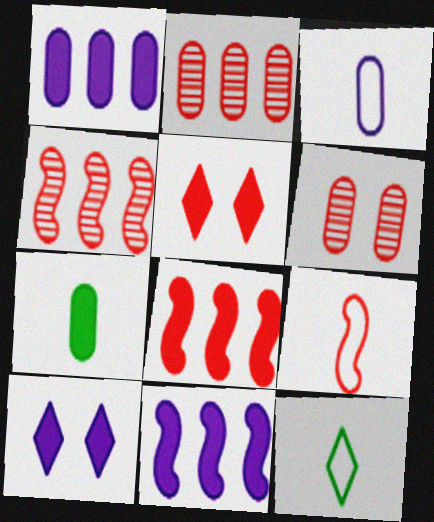[[2, 5, 9], 
[3, 9, 12], 
[5, 7, 11], 
[6, 11, 12], 
[7, 8, 10]]